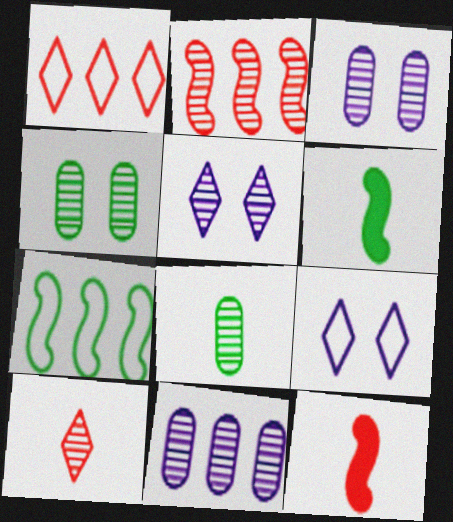[[1, 3, 6], 
[2, 5, 8]]